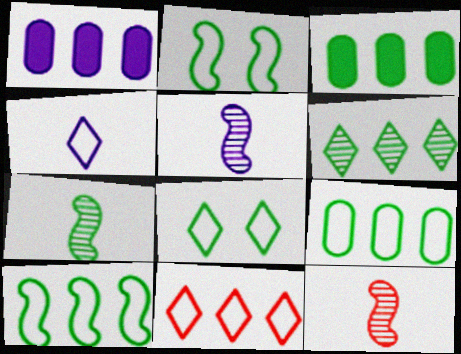[[1, 8, 12], 
[3, 6, 10], 
[3, 7, 8], 
[4, 8, 11], 
[5, 7, 12]]